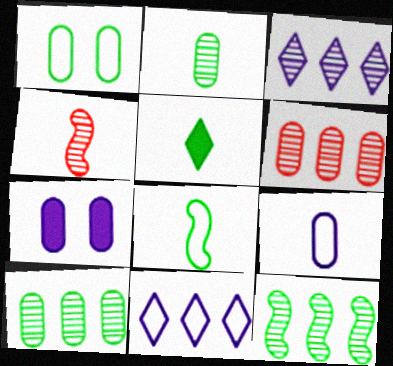[[1, 5, 12], 
[2, 5, 8], 
[3, 6, 12], 
[4, 5, 9]]